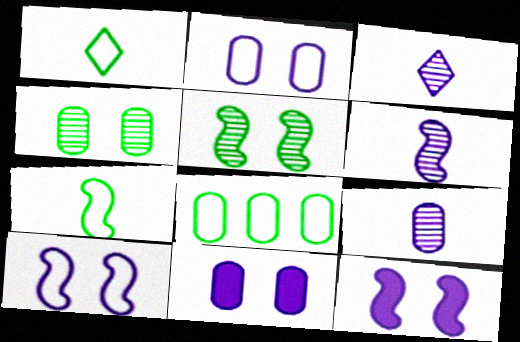[[3, 6, 9]]